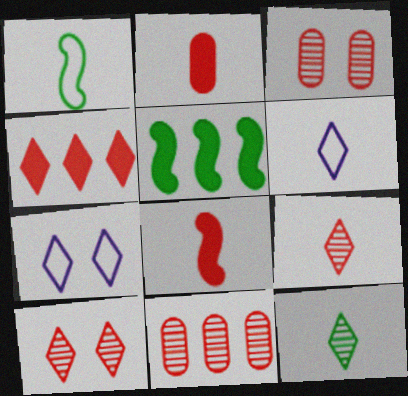[[3, 5, 6], 
[4, 7, 12]]